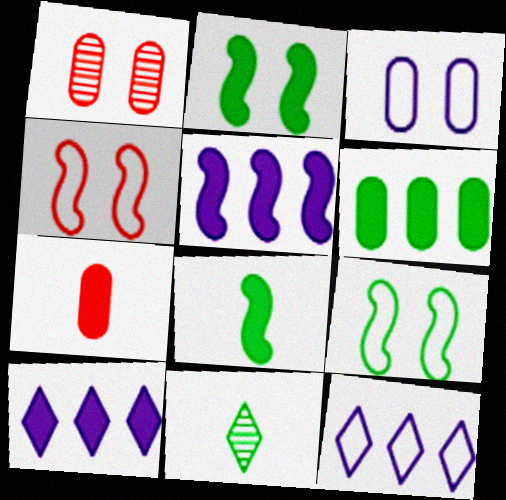[[1, 8, 12], 
[2, 7, 10], 
[6, 9, 11]]